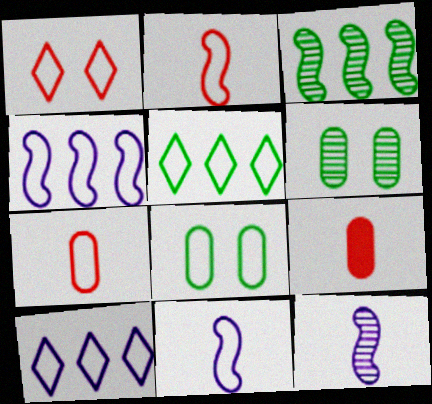[[2, 8, 10]]